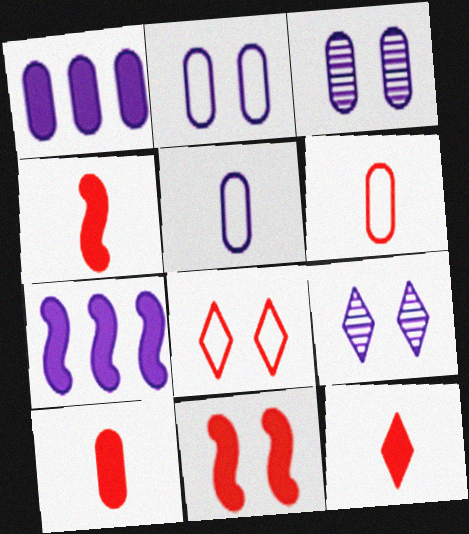[[1, 3, 5], 
[4, 10, 12], 
[5, 7, 9]]